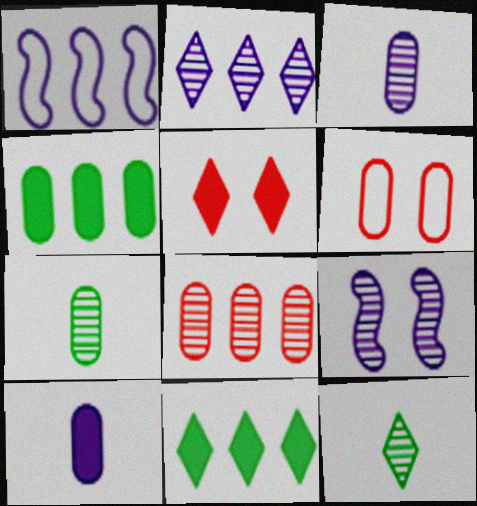[[1, 5, 7], 
[1, 8, 11], 
[2, 3, 9], 
[3, 4, 6], 
[8, 9, 12]]